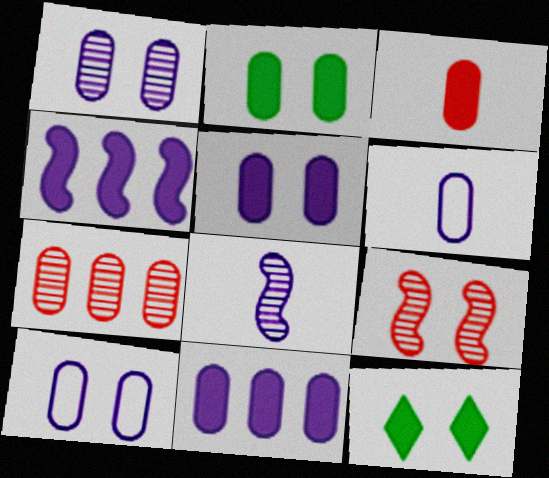[[1, 5, 10], 
[1, 6, 11], 
[2, 3, 11], 
[2, 6, 7], 
[3, 4, 12], 
[9, 10, 12]]